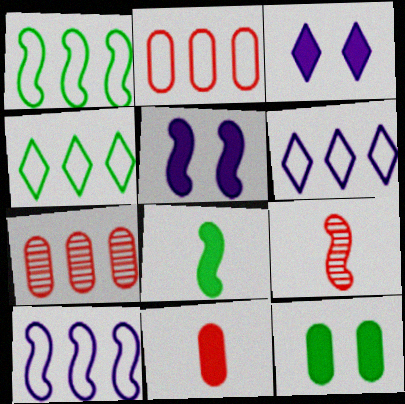[[1, 2, 6], 
[1, 5, 9], 
[2, 4, 10], 
[6, 9, 12]]